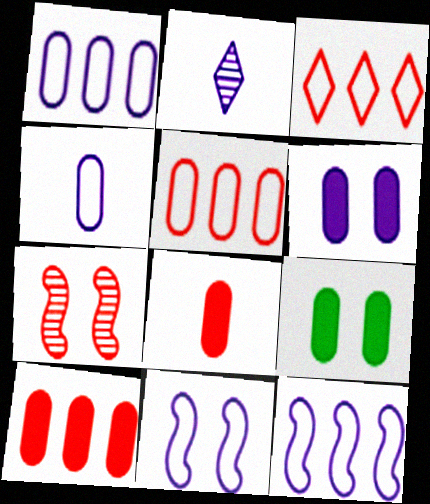[[2, 6, 12], 
[3, 7, 8]]